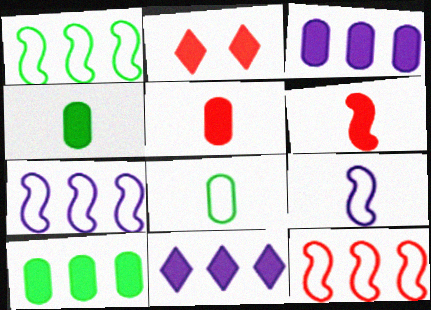[[1, 7, 12]]